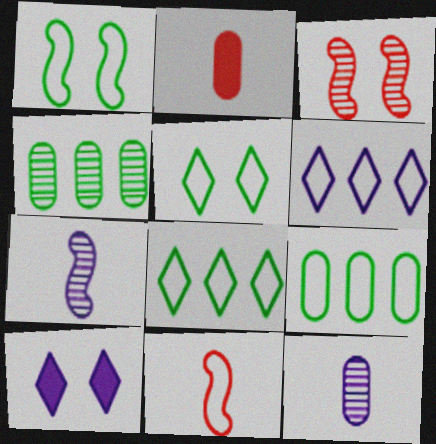[[4, 10, 11]]